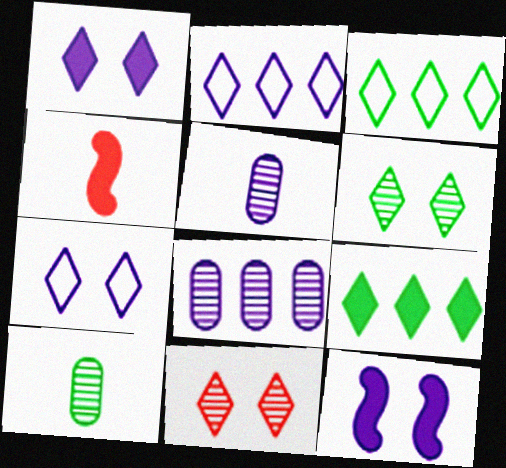[[2, 5, 12]]